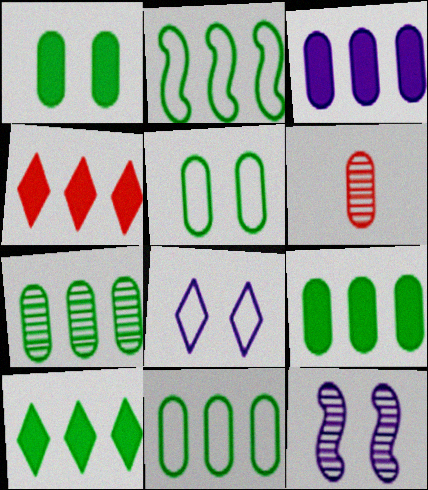[[2, 7, 10], 
[3, 5, 6], 
[7, 9, 11]]